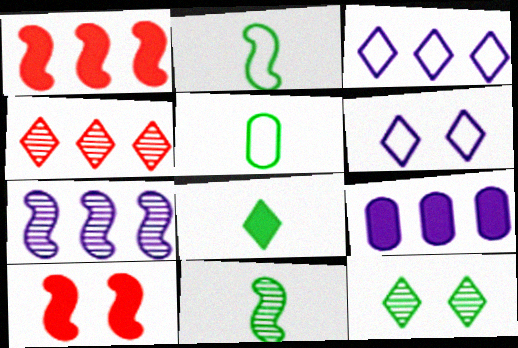[[2, 7, 10], 
[3, 7, 9], 
[4, 6, 8], 
[5, 8, 11], 
[8, 9, 10]]